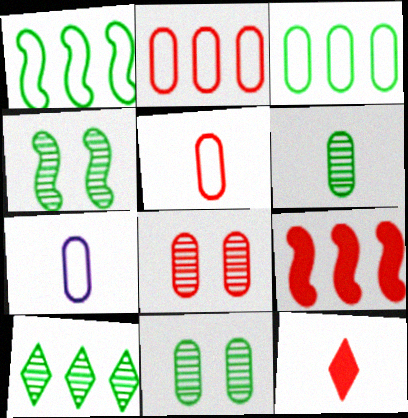[[4, 6, 10]]